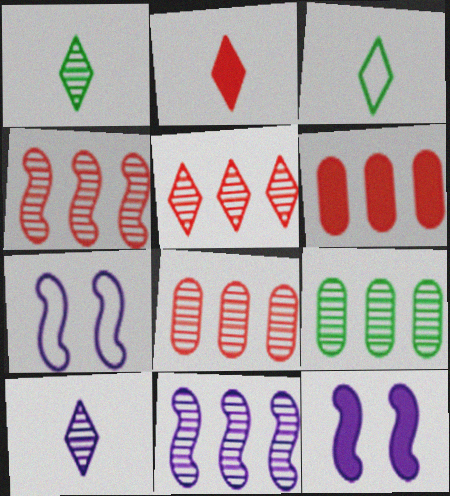[[1, 6, 7], 
[2, 3, 10], 
[2, 7, 9], 
[3, 8, 12], 
[4, 5, 8], 
[5, 9, 11]]